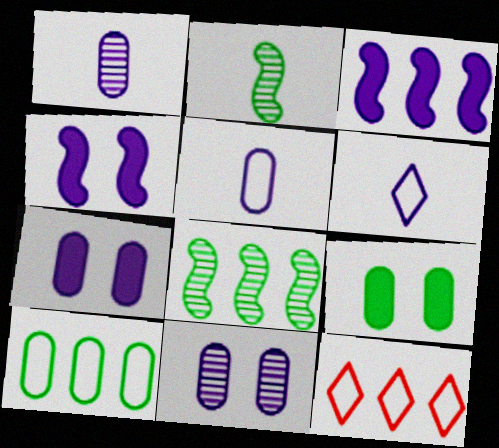[[2, 7, 12], 
[3, 6, 11]]